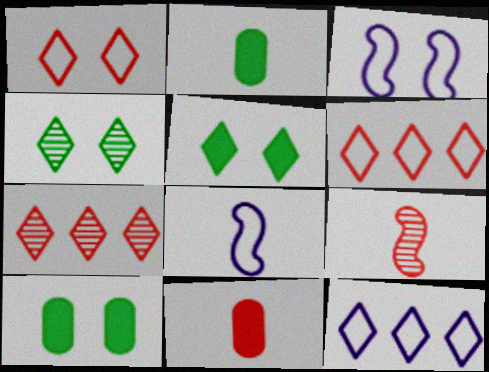[[2, 3, 7], 
[7, 8, 10], 
[9, 10, 12]]